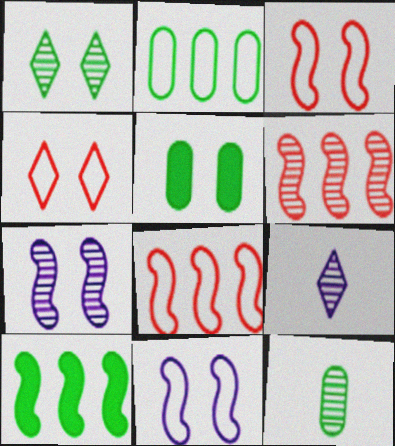[[2, 5, 12], 
[4, 5, 7], 
[5, 8, 9]]